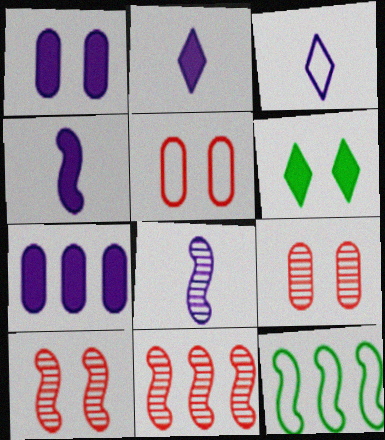[[2, 9, 12], 
[3, 5, 12], 
[4, 10, 12]]